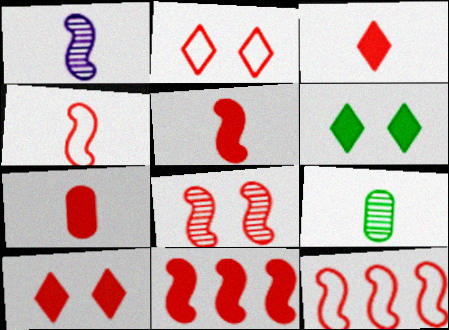[[3, 5, 7], 
[4, 8, 11], 
[5, 8, 12], 
[7, 10, 11]]